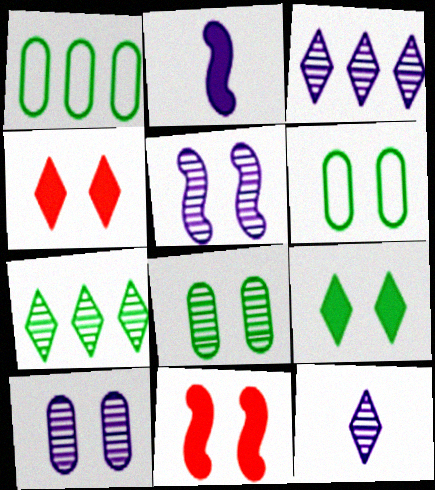[[1, 11, 12], 
[4, 5, 6]]